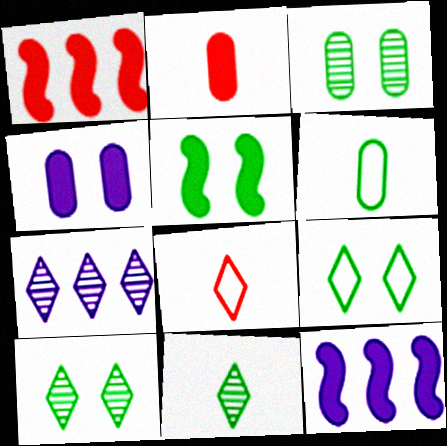[[3, 5, 9], 
[3, 8, 12]]